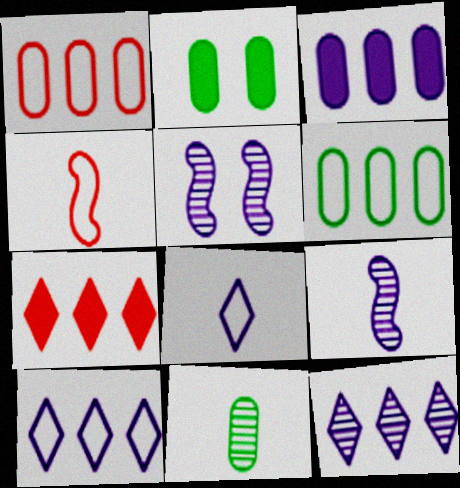[[2, 4, 12], 
[2, 6, 11], 
[3, 5, 8]]